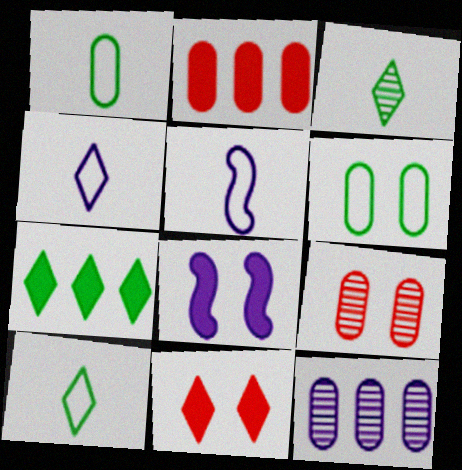[[4, 8, 12], 
[5, 7, 9]]